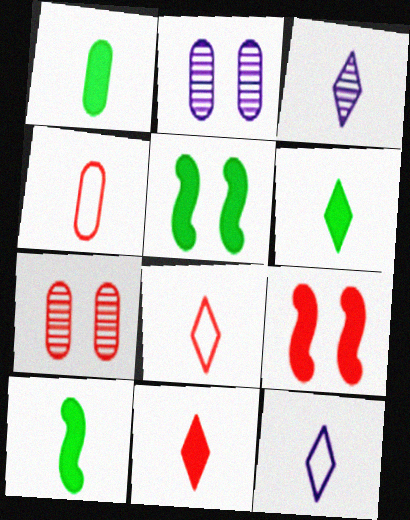[[1, 6, 10], 
[3, 4, 10], 
[3, 6, 8]]